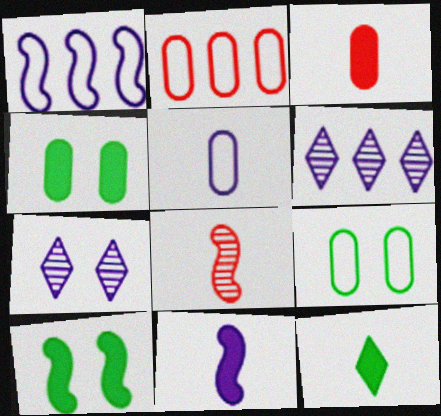[[1, 8, 10], 
[2, 5, 9], 
[3, 11, 12], 
[5, 8, 12]]